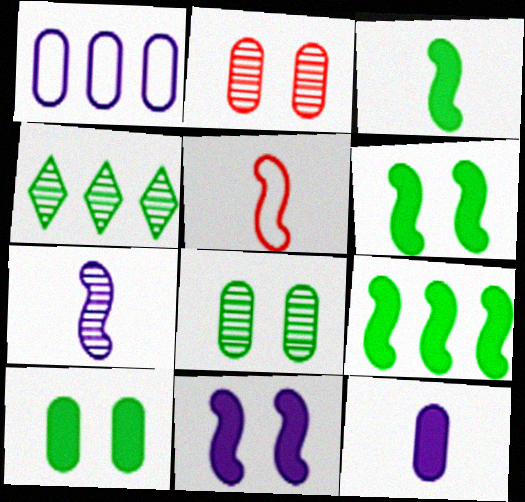[[2, 4, 7], 
[3, 5, 7], 
[3, 6, 9]]